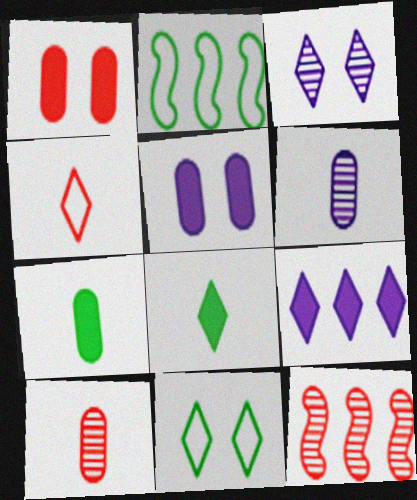[[1, 4, 12]]